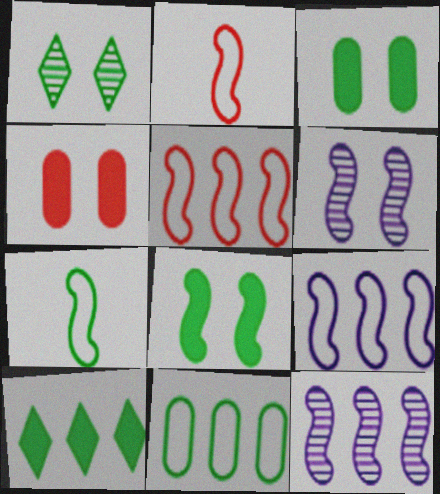[[2, 8, 12]]